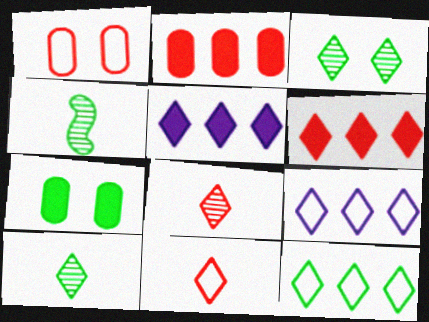[[1, 4, 5], 
[3, 5, 11], 
[4, 7, 12]]